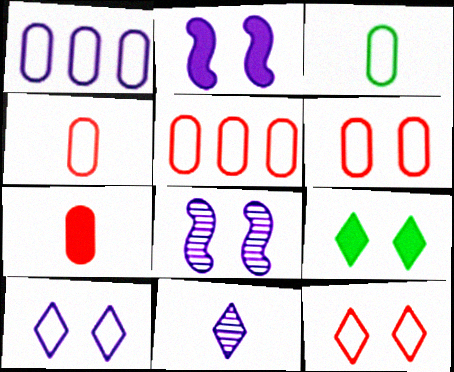[[1, 2, 11], 
[1, 3, 6], 
[4, 5, 6], 
[6, 8, 9]]